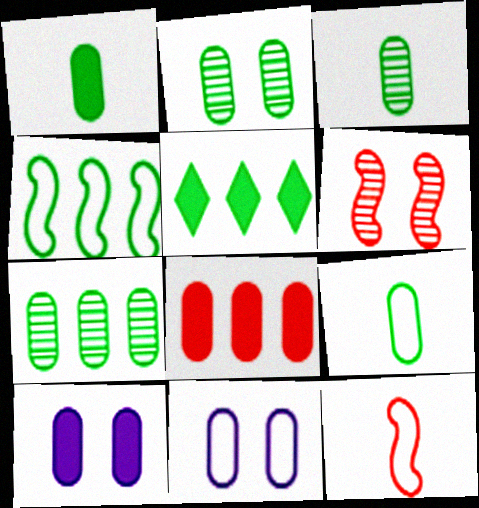[[1, 3, 9], 
[1, 8, 10], 
[2, 3, 7], 
[3, 8, 11], 
[4, 5, 7]]